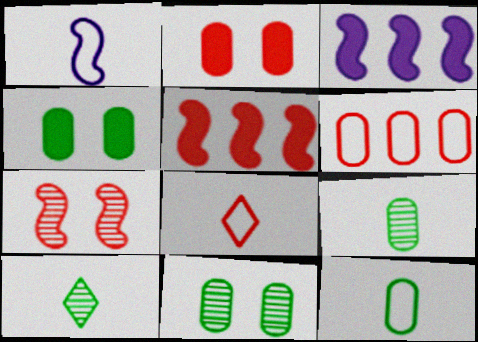[[1, 8, 12], 
[3, 8, 11]]